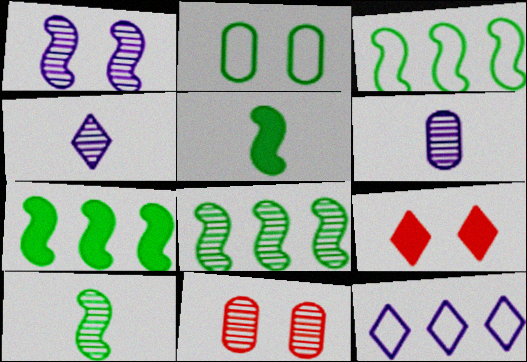[[1, 2, 9], 
[3, 6, 9], 
[3, 7, 8], 
[4, 8, 11], 
[5, 11, 12]]